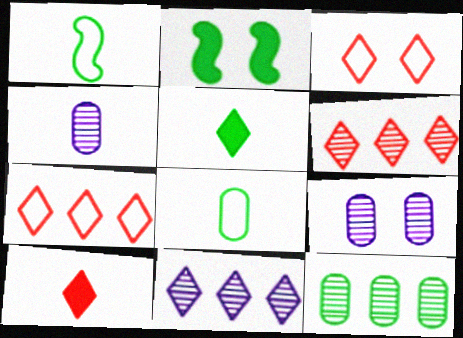[[1, 4, 10], 
[2, 3, 9], 
[2, 4, 7], 
[3, 5, 11], 
[3, 6, 10]]